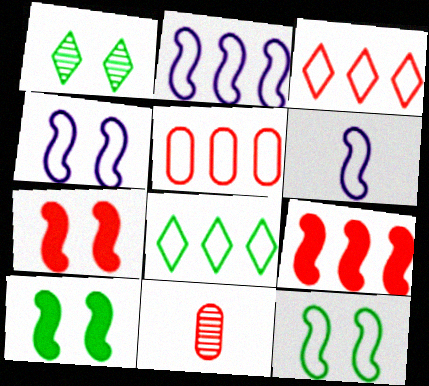[[2, 4, 6], 
[2, 5, 8], 
[3, 7, 11]]